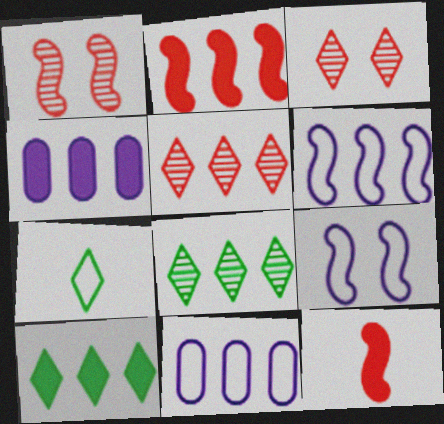[[1, 4, 7], 
[2, 4, 10], 
[2, 8, 11]]